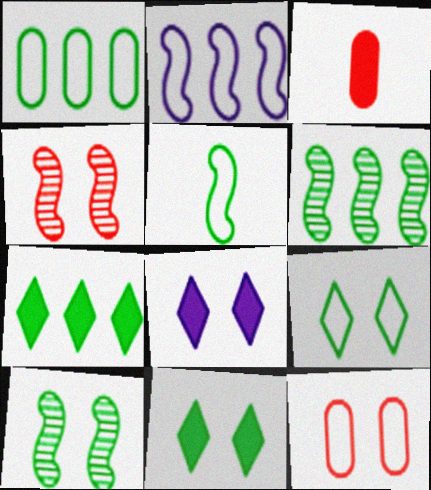[[1, 5, 9], 
[1, 6, 7], 
[8, 10, 12]]